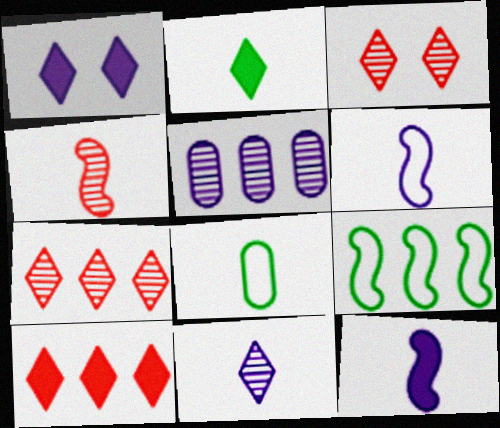[[1, 2, 10], 
[1, 5, 6], 
[5, 9, 10]]